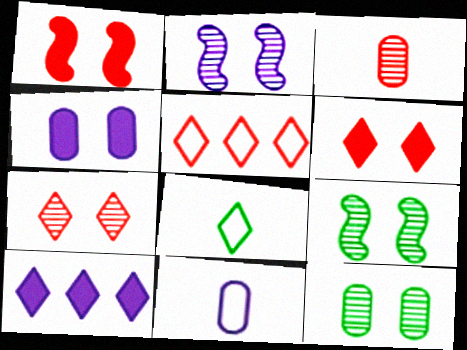[[1, 3, 5], 
[2, 7, 12], 
[2, 10, 11], 
[7, 8, 10]]